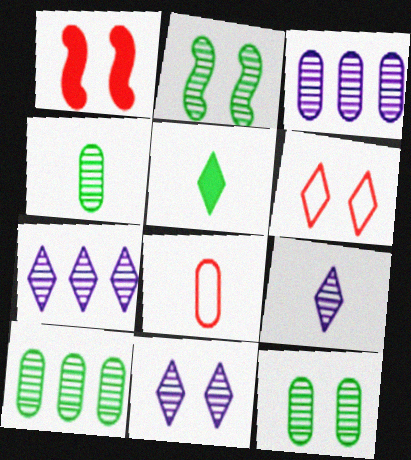[[4, 10, 12], 
[5, 6, 7], 
[7, 9, 11]]